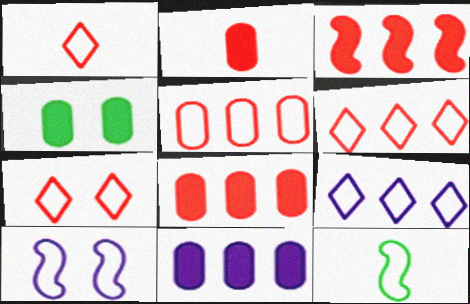[[1, 6, 7], 
[2, 4, 11]]